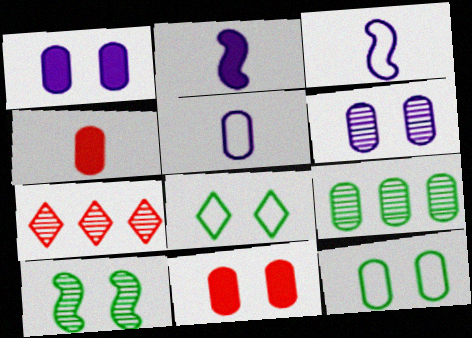[[2, 7, 12], 
[5, 9, 11], 
[6, 11, 12]]